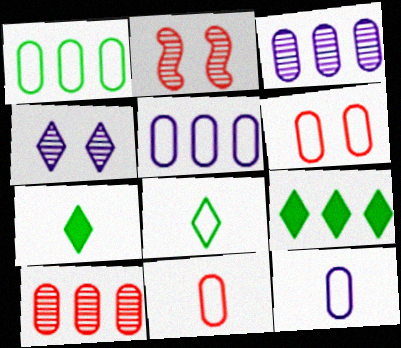[[1, 6, 12], 
[2, 5, 7], 
[2, 9, 12]]